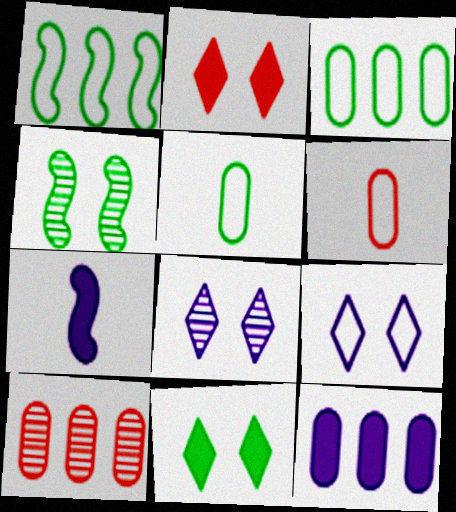[[1, 6, 9], 
[3, 10, 12]]